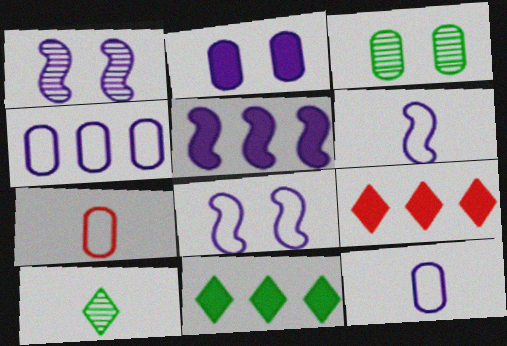[[1, 5, 6], 
[1, 7, 11], 
[3, 6, 9]]